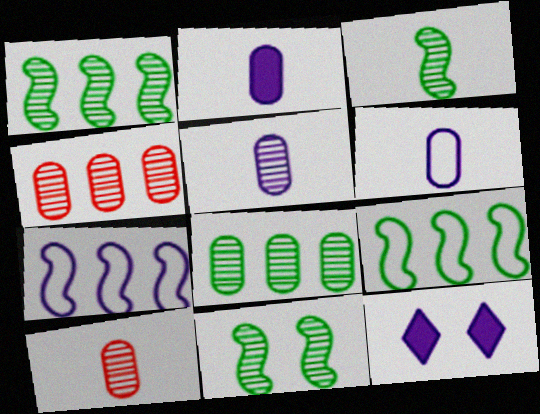[[1, 3, 11], 
[2, 5, 6], 
[5, 7, 12], 
[9, 10, 12]]